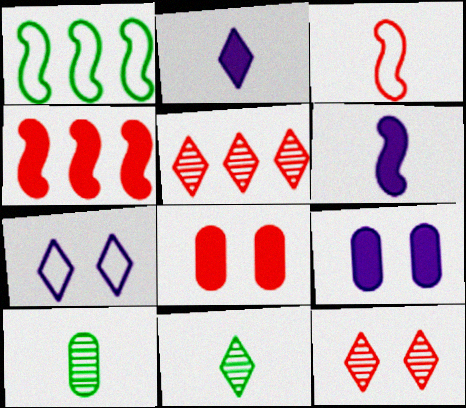[[2, 3, 10], 
[3, 5, 8], 
[4, 7, 10]]